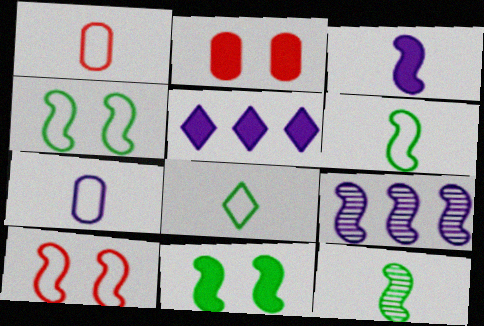[[2, 8, 9]]